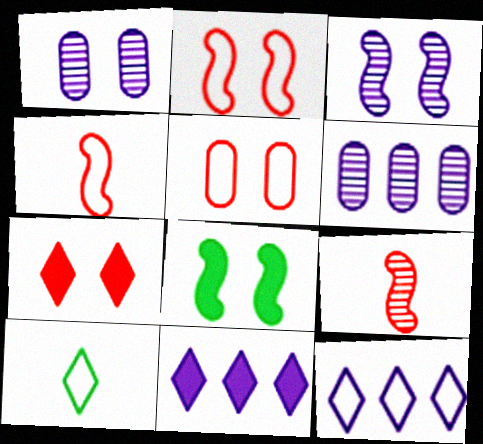[[2, 3, 8]]